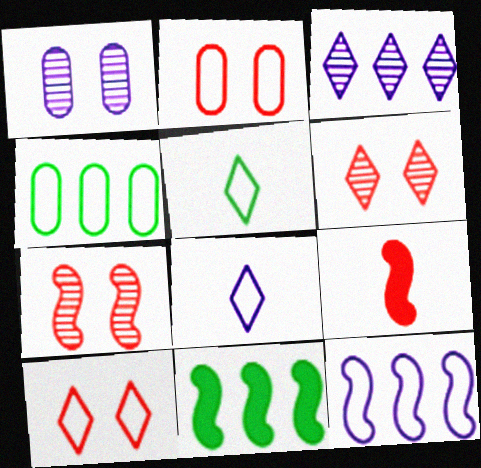[[2, 5, 12]]